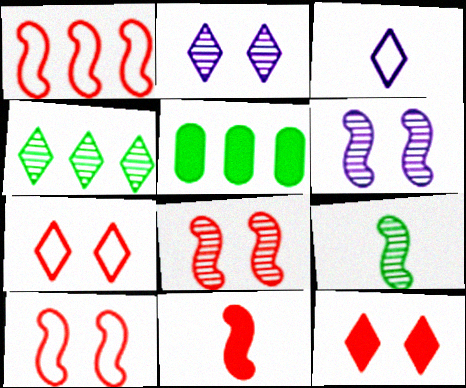[[1, 8, 11], 
[3, 4, 12], 
[3, 5, 8]]